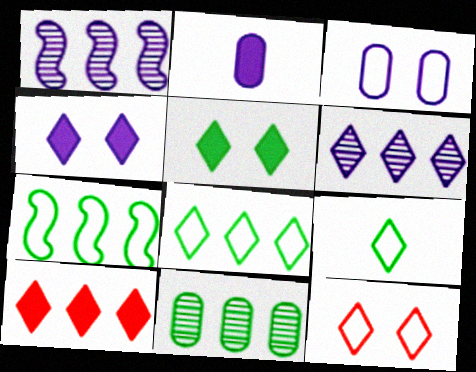[[6, 8, 10]]